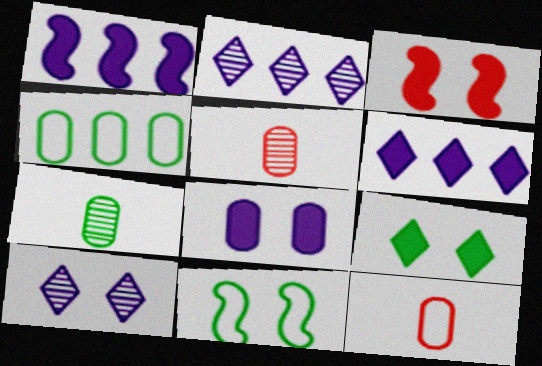[[3, 8, 9], 
[4, 5, 8], 
[5, 6, 11]]